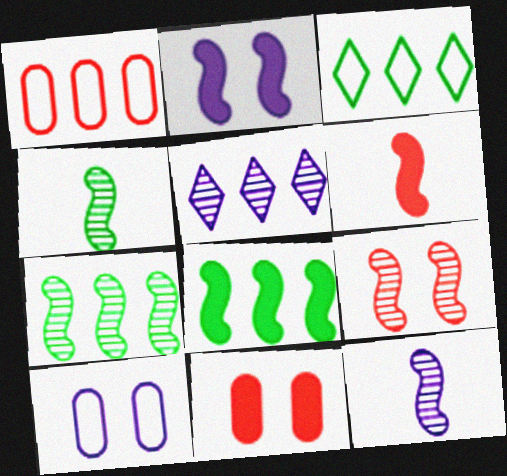[[1, 5, 8], 
[2, 6, 8], 
[3, 11, 12], 
[7, 9, 12]]